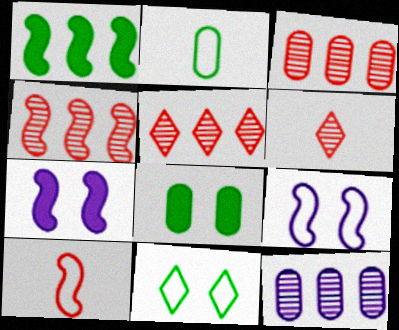[[2, 5, 7], 
[3, 4, 5]]